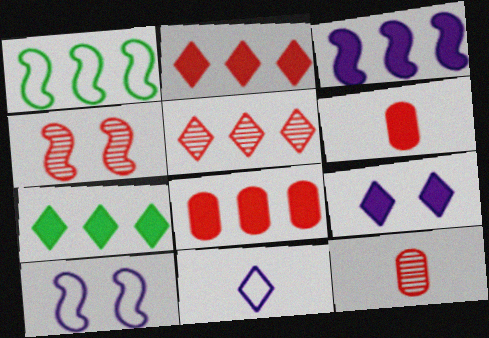[[1, 9, 12], 
[3, 7, 8], 
[4, 5, 12], 
[7, 10, 12]]